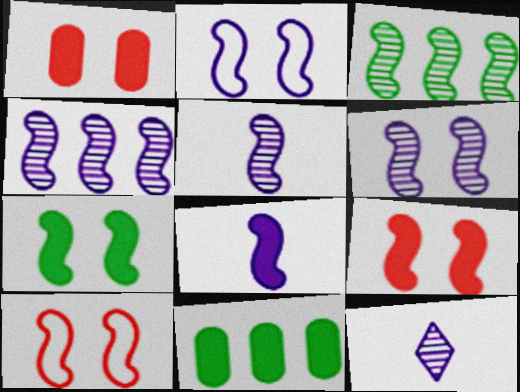[[2, 4, 8], 
[3, 8, 10], 
[4, 5, 6], 
[6, 7, 10], 
[10, 11, 12]]